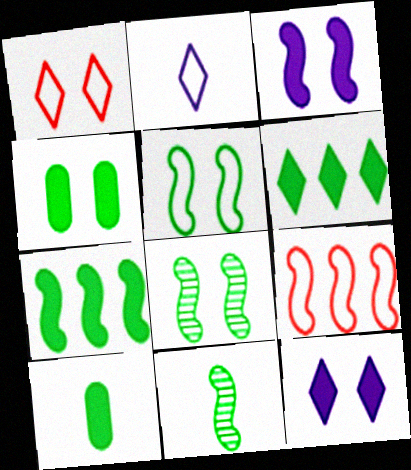[[3, 9, 11], 
[5, 7, 11]]